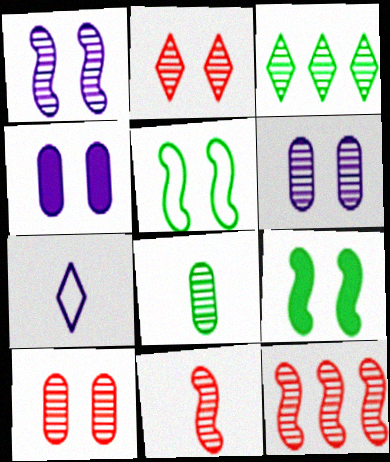[[2, 4, 5], 
[3, 6, 11]]